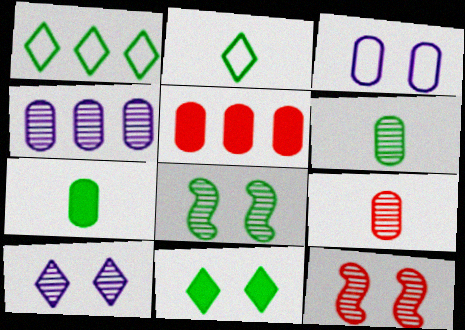[[1, 7, 8], 
[3, 5, 6], 
[3, 11, 12]]